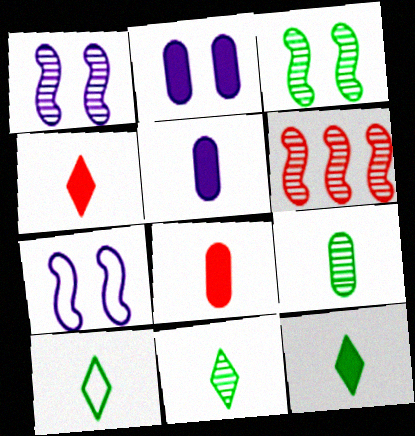[[2, 6, 10], 
[10, 11, 12]]